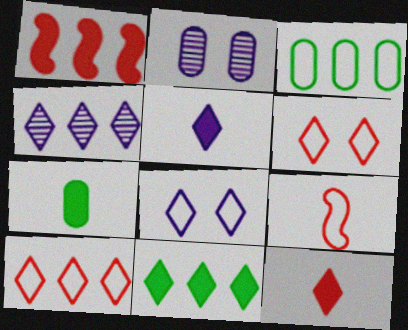[[1, 3, 4], 
[2, 9, 11], 
[3, 8, 9], 
[4, 5, 8], 
[4, 10, 11]]